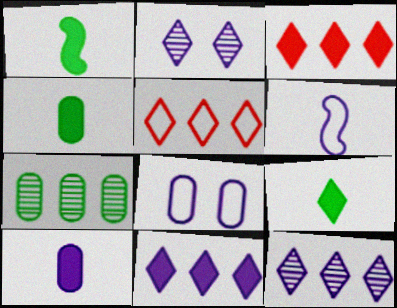[[1, 4, 9], 
[2, 5, 9]]